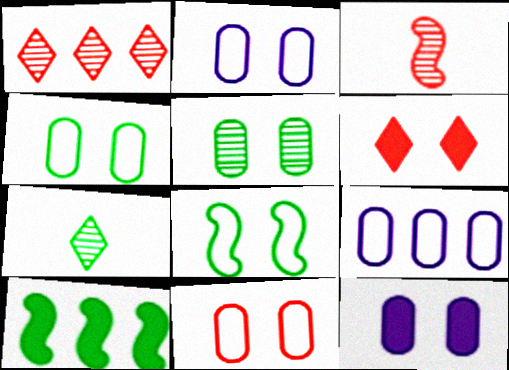[[1, 9, 10], 
[2, 4, 11], 
[4, 7, 10], 
[5, 11, 12]]